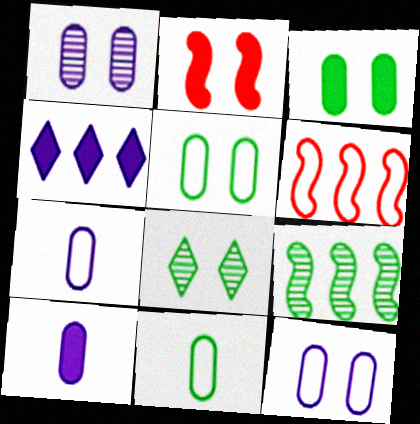[[2, 8, 12], 
[6, 8, 10]]